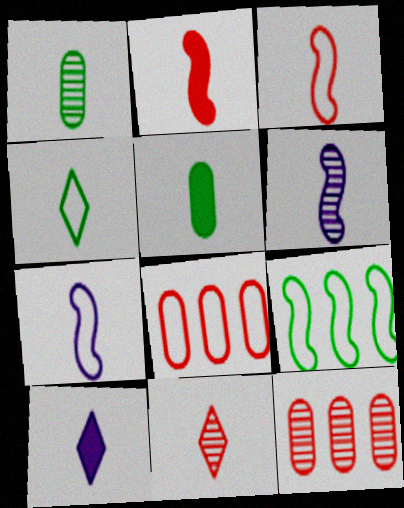[[1, 3, 10], 
[1, 6, 11], 
[2, 5, 10], 
[4, 10, 11], 
[5, 7, 11]]